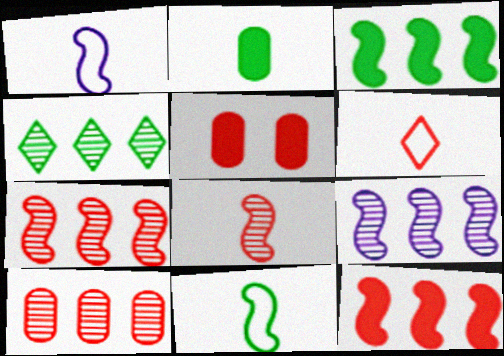[[1, 4, 5], 
[4, 9, 10], 
[5, 6, 7]]